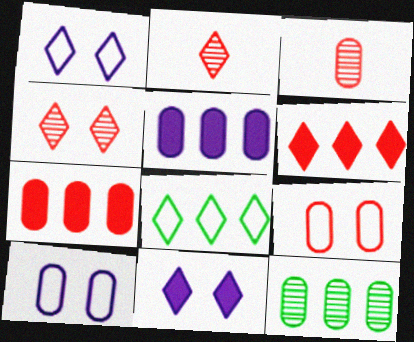[[2, 8, 11], 
[3, 7, 9]]